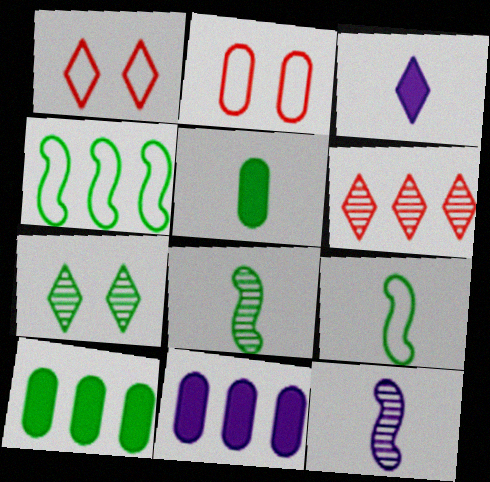[[1, 8, 11], 
[1, 10, 12], 
[4, 5, 7], 
[4, 6, 11], 
[7, 9, 10]]